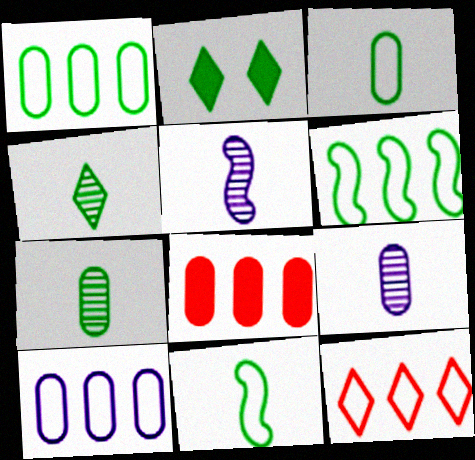[[2, 6, 7], 
[6, 10, 12]]